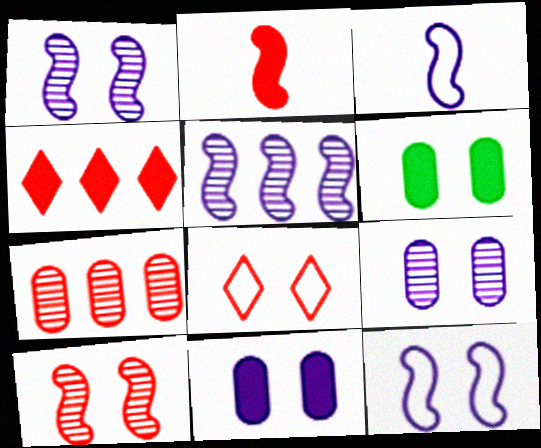[[1, 6, 8], 
[2, 7, 8]]